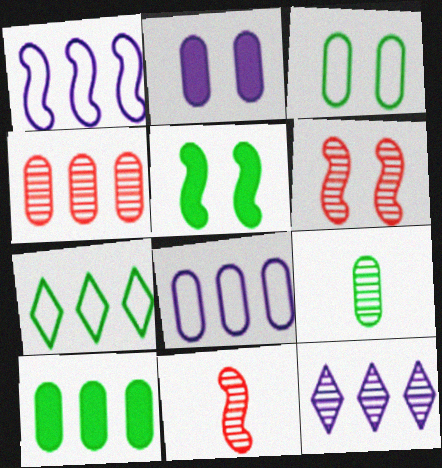[[1, 5, 11], 
[2, 7, 11], 
[3, 9, 10], 
[4, 8, 10], 
[5, 7, 9], 
[6, 9, 12]]